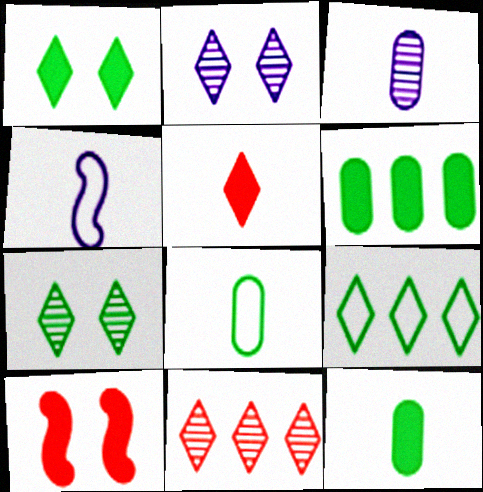[[2, 5, 9], 
[3, 9, 10]]